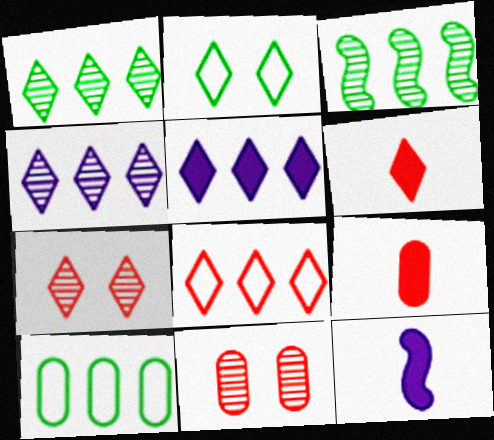[[1, 5, 8], 
[2, 4, 6], 
[6, 7, 8], 
[7, 10, 12]]